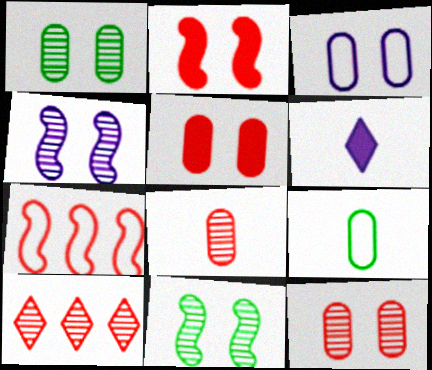[[1, 3, 5], 
[1, 6, 7]]